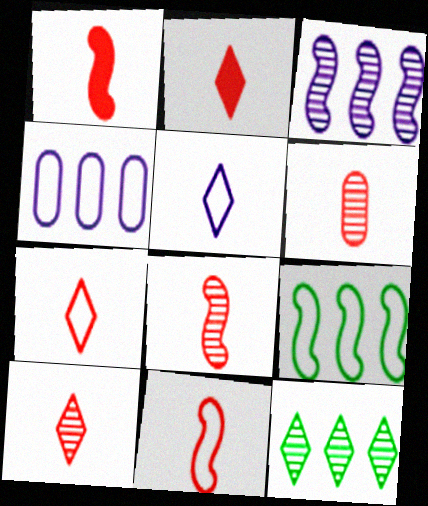[[1, 6, 7], 
[1, 8, 11], 
[2, 6, 11], 
[2, 7, 10], 
[6, 8, 10]]